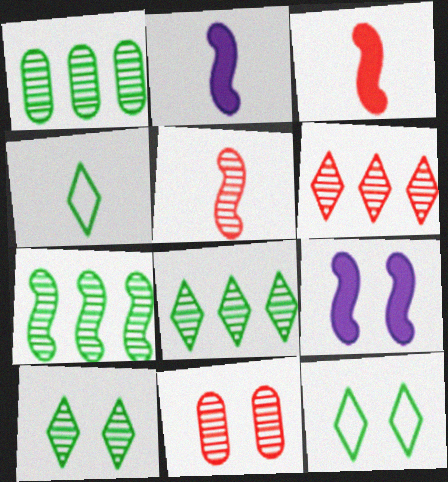[[1, 7, 8], 
[5, 6, 11], 
[9, 11, 12]]